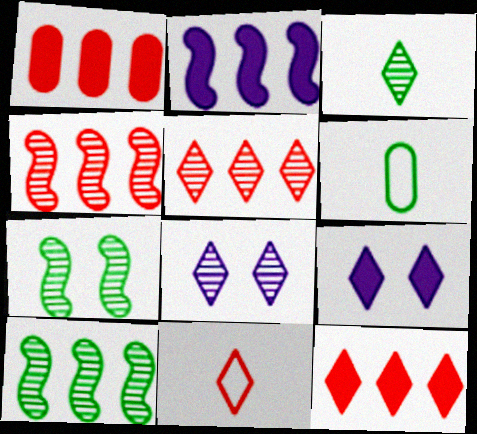[[3, 5, 8], 
[4, 6, 9]]